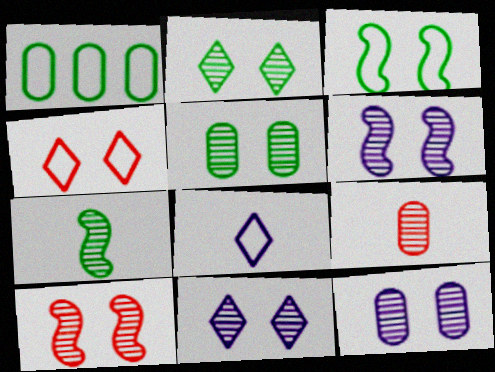[[2, 10, 12], 
[5, 10, 11], 
[6, 11, 12]]